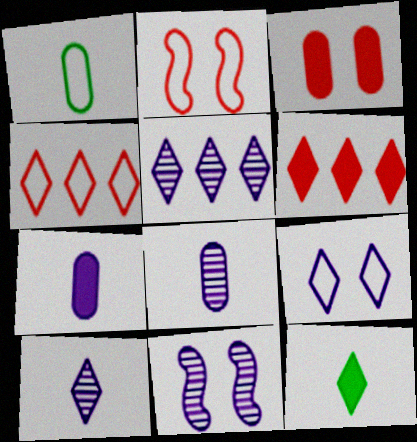[[1, 6, 11], 
[5, 8, 11]]